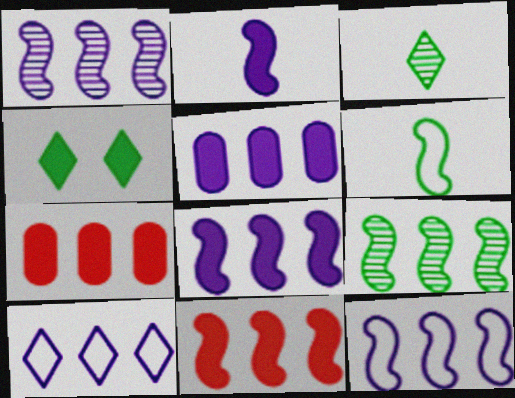[[1, 5, 10], 
[1, 8, 12], 
[2, 4, 7], 
[7, 9, 10], 
[9, 11, 12]]